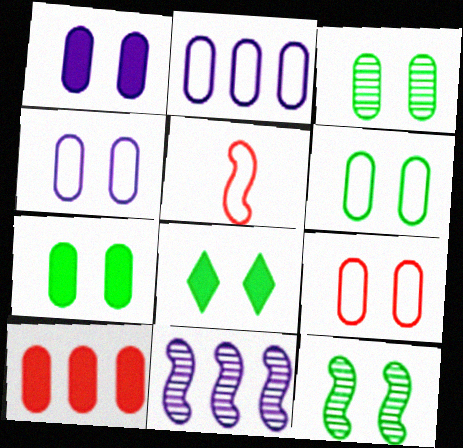[[1, 3, 9], 
[3, 6, 7], 
[4, 6, 9], 
[6, 8, 12]]